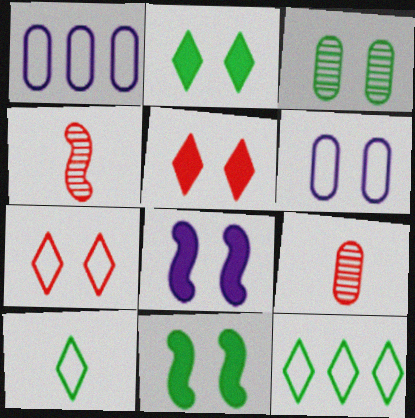[[1, 2, 4], 
[3, 7, 8], 
[8, 9, 12]]